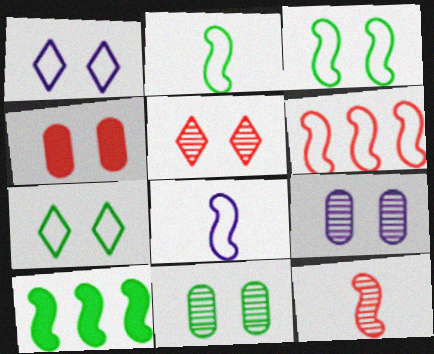[[3, 6, 8]]